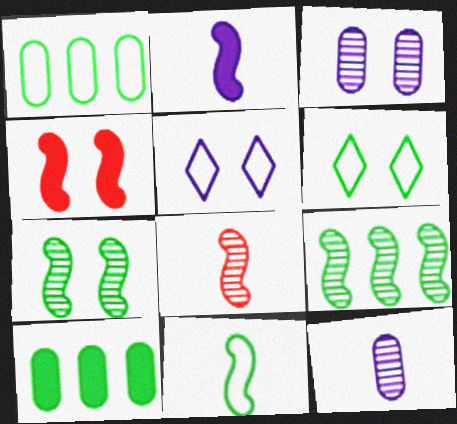[[1, 6, 11], 
[2, 8, 11], 
[3, 4, 6], 
[5, 8, 10]]